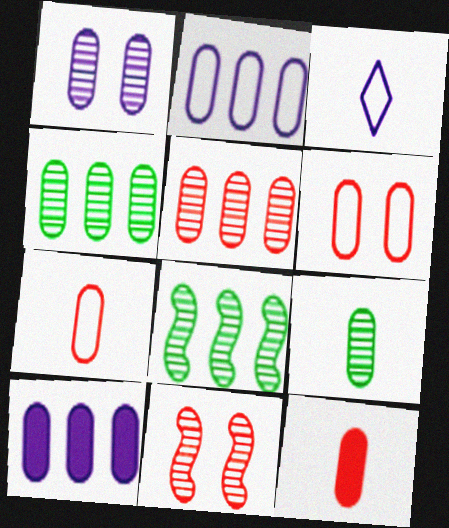[[1, 5, 9], 
[5, 6, 12], 
[6, 9, 10]]